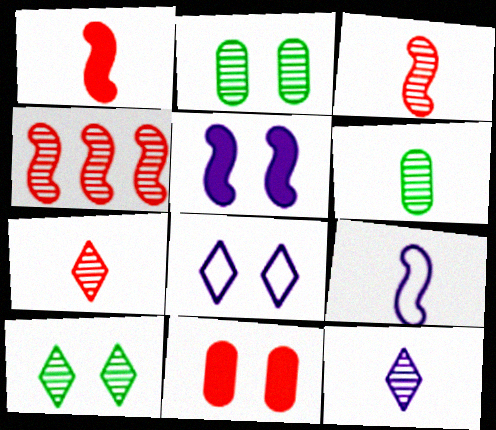[[2, 4, 12], 
[3, 6, 12]]